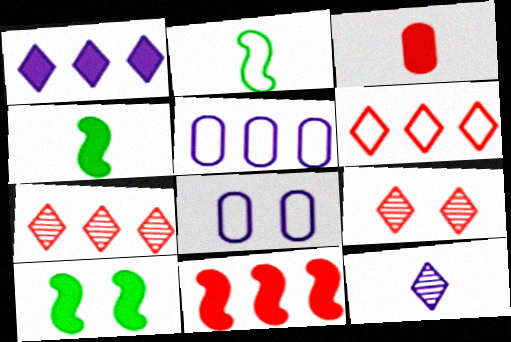[[1, 3, 10], 
[2, 3, 12], 
[2, 6, 8], 
[4, 5, 9], 
[4, 7, 8], 
[8, 9, 10]]